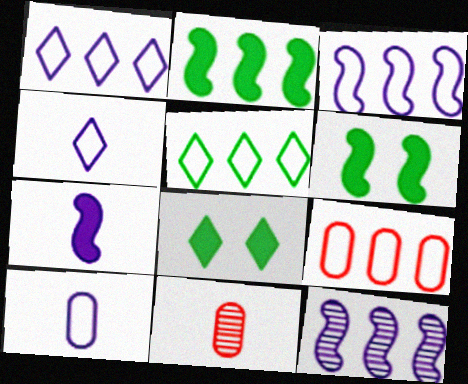[[1, 6, 11], 
[3, 5, 9], 
[3, 8, 11]]